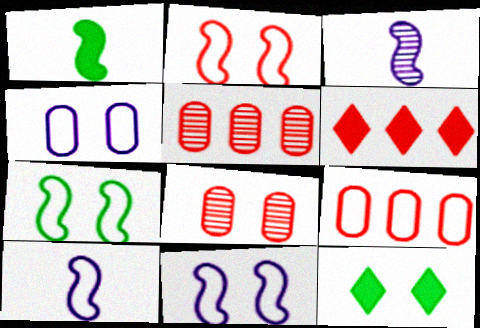[[2, 7, 11], 
[3, 9, 12], 
[5, 10, 12], 
[8, 11, 12]]